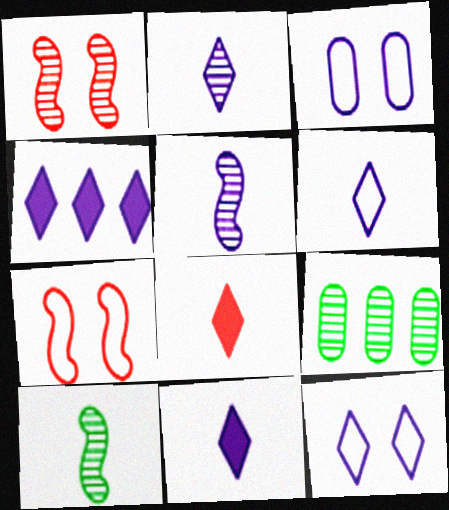[[1, 2, 9], 
[2, 4, 12], 
[2, 6, 11], 
[3, 4, 5], 
[7, 9, 11]]